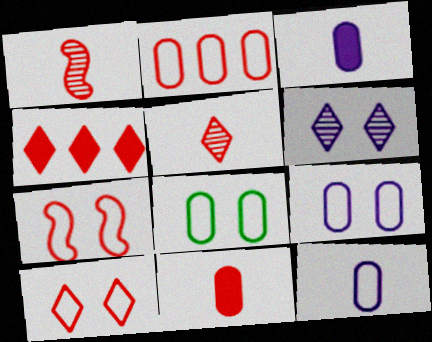[[2, 8, 12], 
[4, 5, 10]]